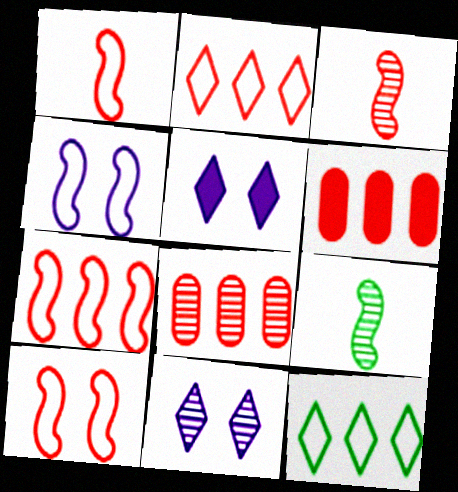[[1, 7, 10], 
[8, 9, 11]]